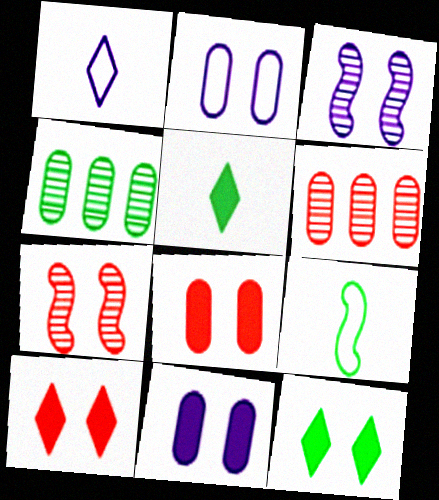[[2, 7, 12], 
[4, 9, 12]]